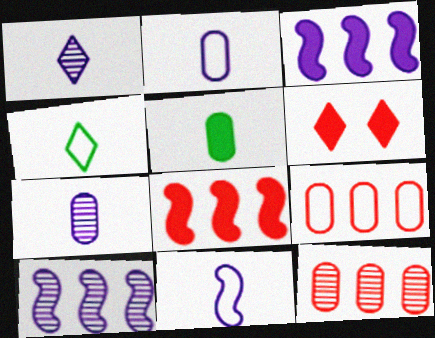[[3, 5, 6]]